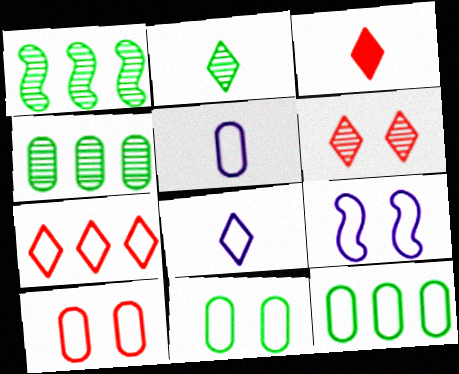[[2, 3, 8], 
[3, 4, 9], 
[3, 6, 7], 
[5, 10, 12]]